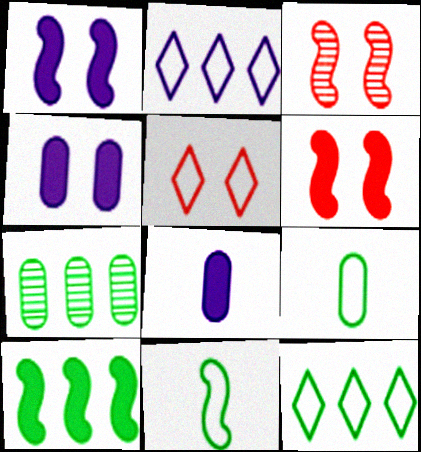[[3, 8, 12], 
[7, 10, 12]]